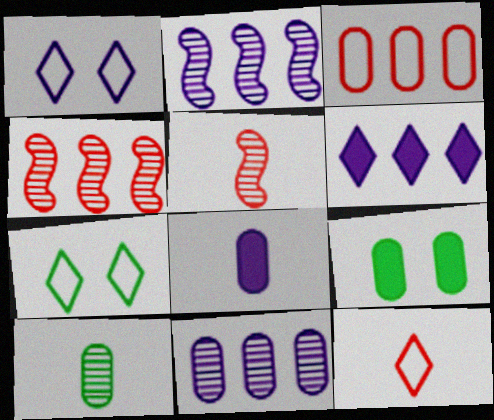[[1, 2, 8], 
[2, 9, 12], 
[4, 7, 8]]